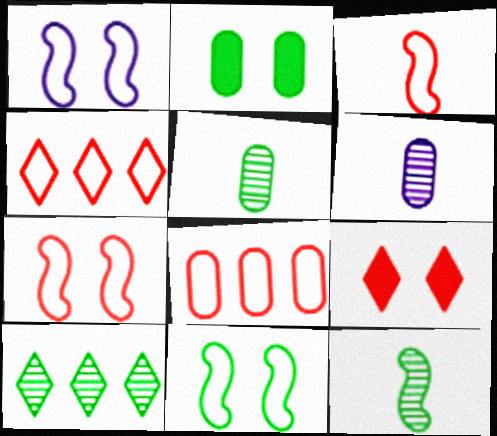[[1, 7, 11], 
[2, 6, 8]]